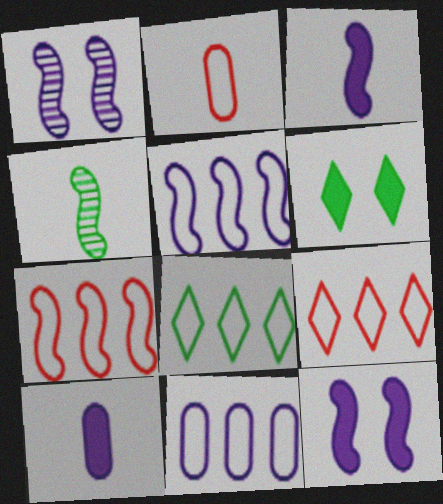[[1, 3, 5], 
[4, 7, 12], 
[7, 8, 11]]